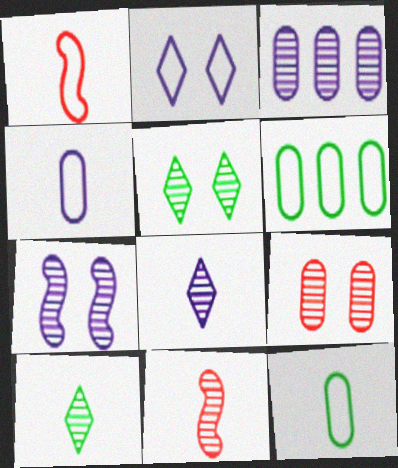[[1, 2, 6], 
[3, 5, 11], 
[3, 7, 8], 
[5, 7, 9]]